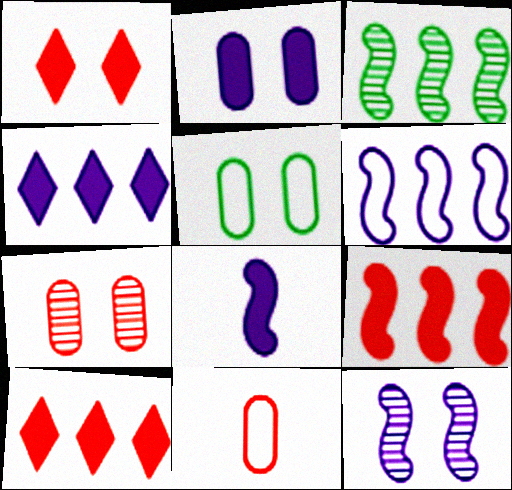[[1, 5, 12], 
[2, 4, 8], 
[2, 5, 7], 
[3, 6, 9], 
[6, 8, 12]]